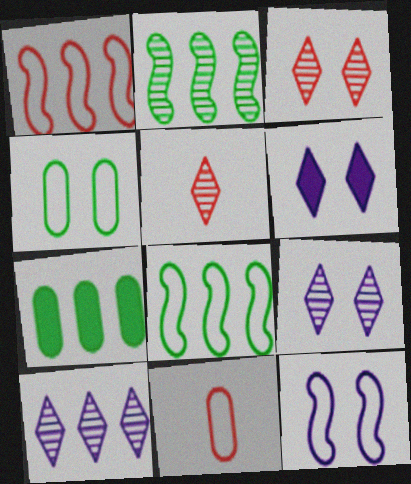[[1, 7, 10], 
[2, 6, 11], 
[5, 7, 12]]